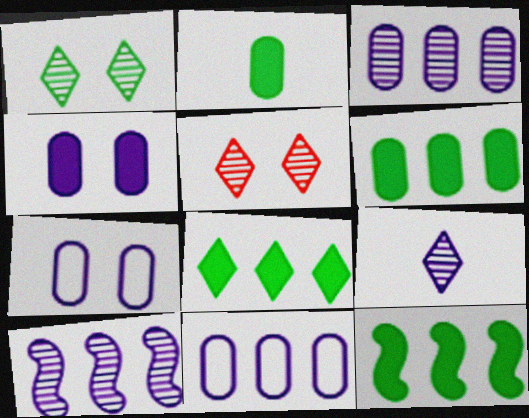[[6, 8, 12]]